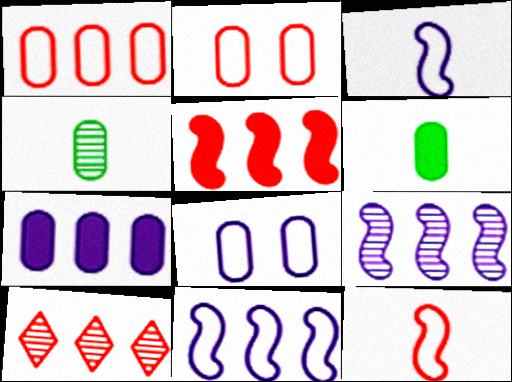[[1, 5, 10], 
[2, 4, 7]]